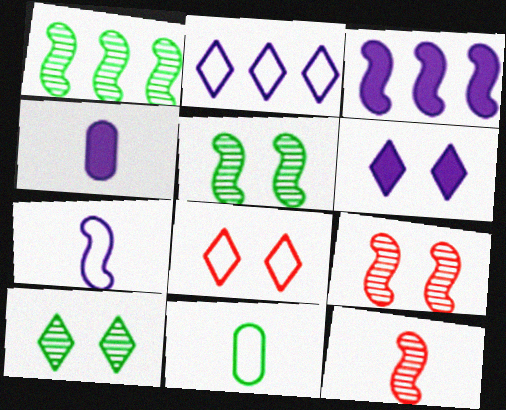[[1, 4, 8], 
[3, 4, 6], 
[6, 8, 10]]